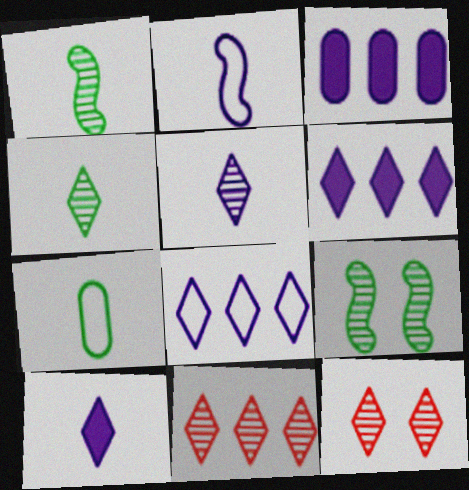[]